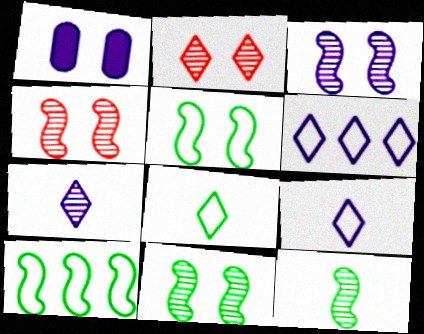[[1, 2, 5], 
[3, 4, 11]]